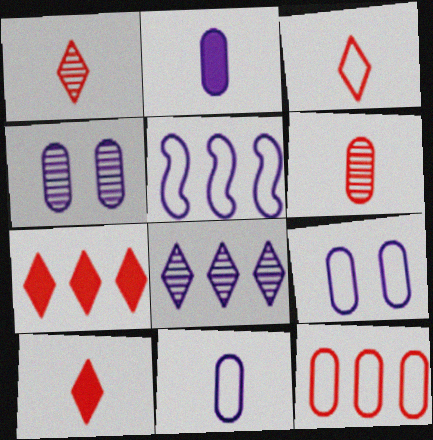[[1, 3, 10]]